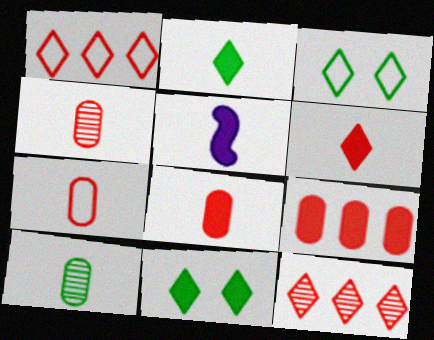[[2, 5, 8], 
[4, 7, 8], 
[5, 9, 11]]